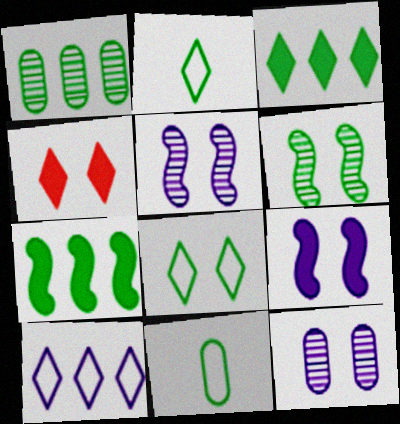[[3, 6, 11]]